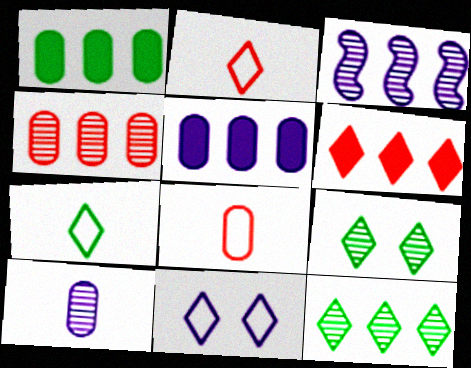[[3, 4, 12]]